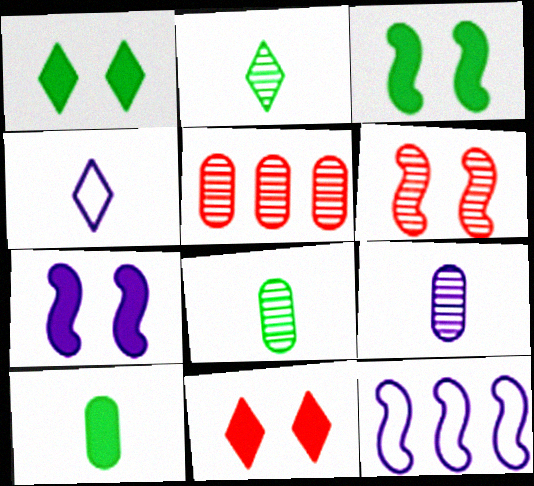[[3, 4, 5], 
[8, 11, 12]]